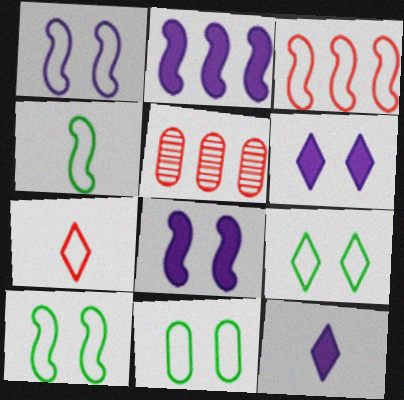[[1, 3, 4], 
[4, 5, 6], 
[5, 10, 12], 
[9, 10, 11]]